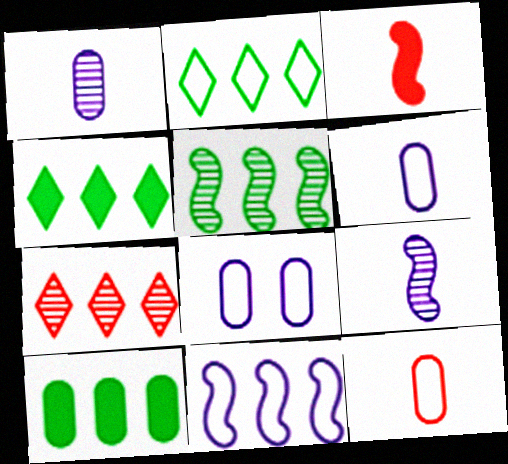[[2, 5, 10], 
[7, 10, 11]]